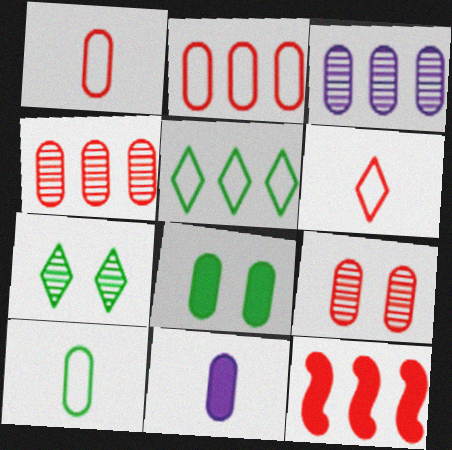[[1, 3, 8], 
[3, 5, 12], 
[6, 9, 12]]